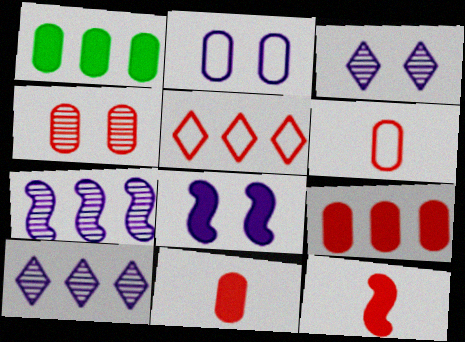[[1, 5, 7], 
[2, 3, 8], 
[4, 5, 12], 
[4, 6, 9]]